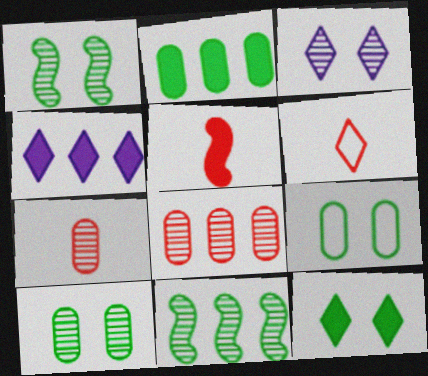[[1, 9, 12], 
[3, 7, 11], 
[5, 6, 7]]